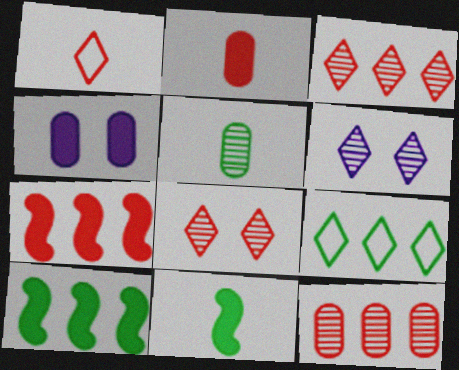[]